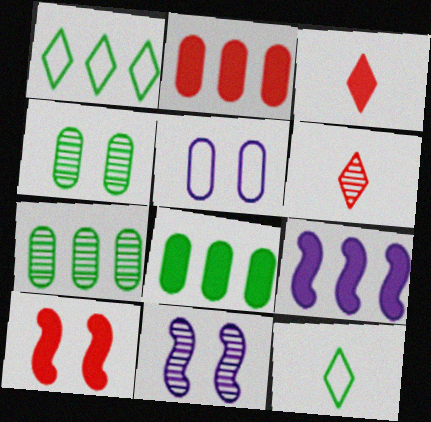[[2, 3, 10], 
[2, 11, 12], 
[6, 7, 11]]